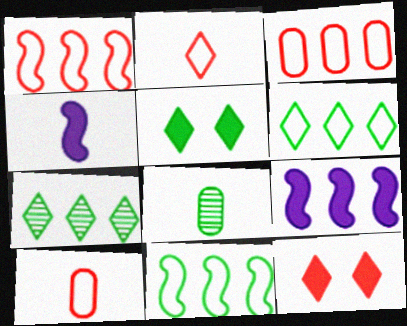[[2, 4, 8], 
[3, 7, 9], 
[5, 8, 11]]